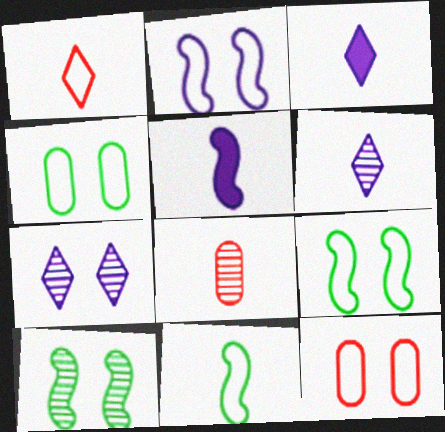[[3, 8, 11]]